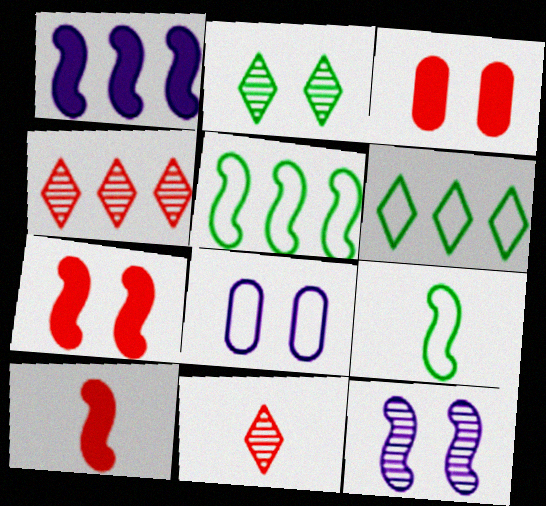[[2, 7, 8], 
[5, 10, 12]]